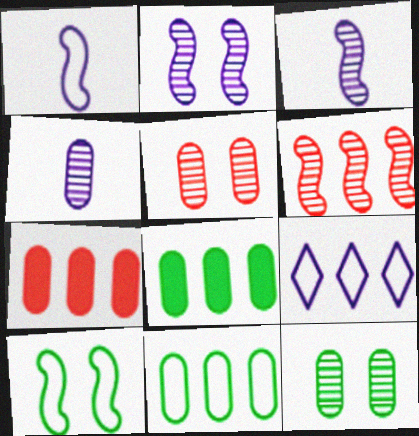[[6, 8, 9]]